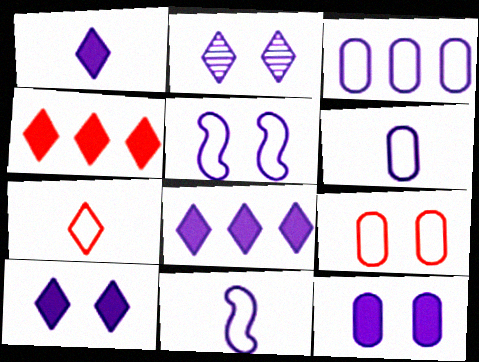[[1, 8, 10], 
[2, 5, 12]]